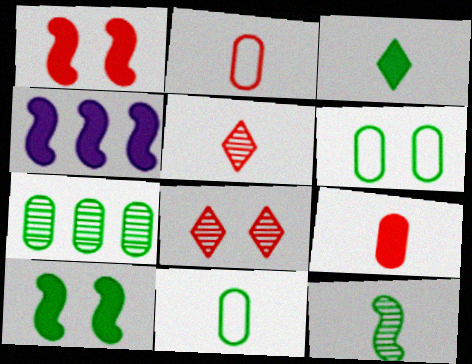[[3, 11, 12], 
[4, 5, 6], 
[4, 8, 11]]